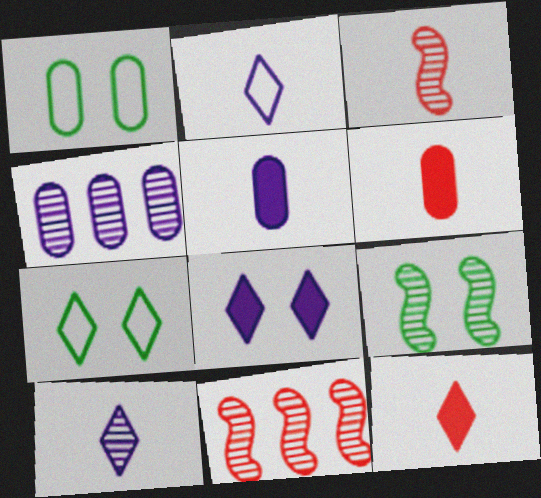[[1, 4, 6], 
[5, 7, 11]]